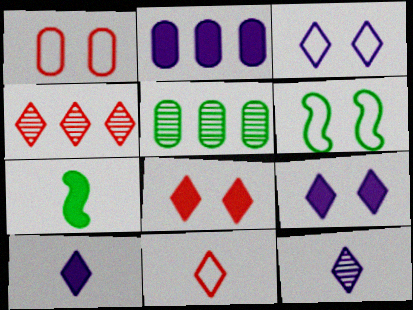[[1, 3, 6], 
[2, 7, 8], 
[4, 8, 11]]